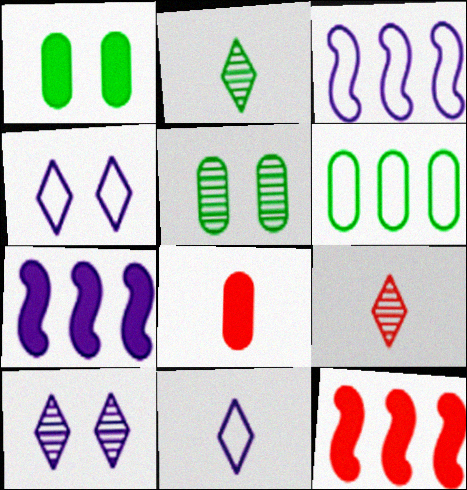[[1, 3, 9], 
[5, 11, 12]]